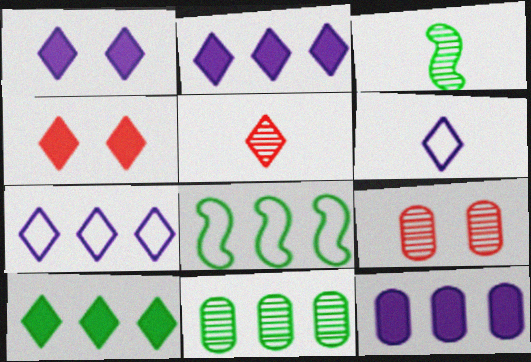[[8, 10, 11]]